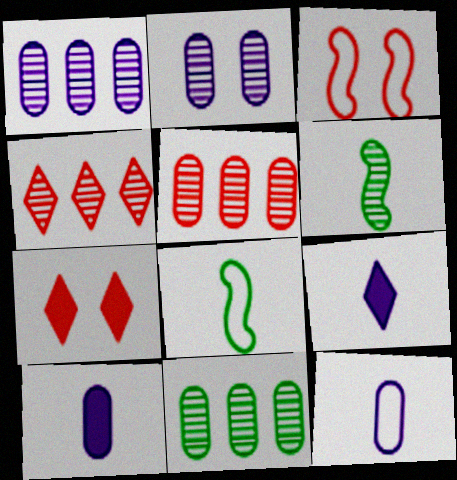[[1, 5, 11], 
[1, 7, 8], 
[2, 4, 6], 
[3, 9, 11]]